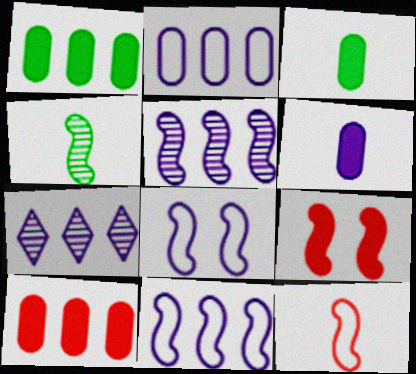[[4, 9, 11], 
[6, 7, 8]]